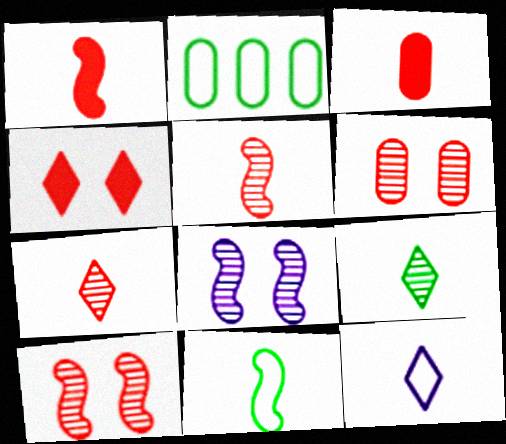[]